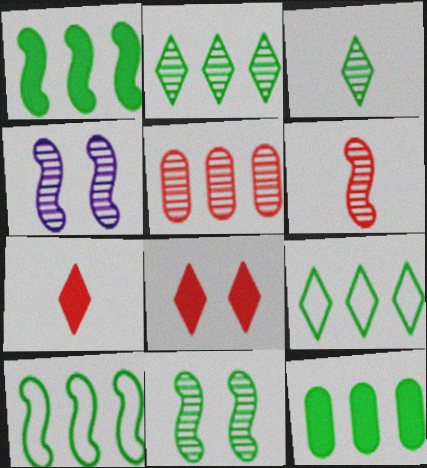[[2, 10, 12], 
[3, 4, 5]]